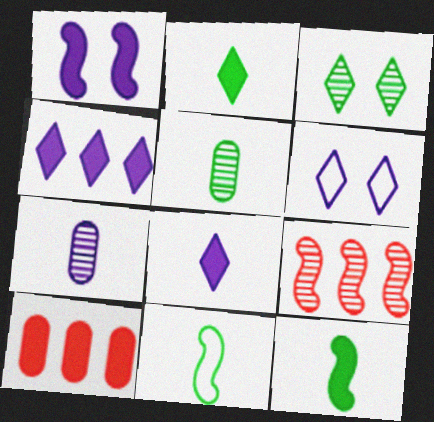[[1, 2, 10], 
[1, 9, 11], 
[2, 5, 11], 
[3, 7, 9]]